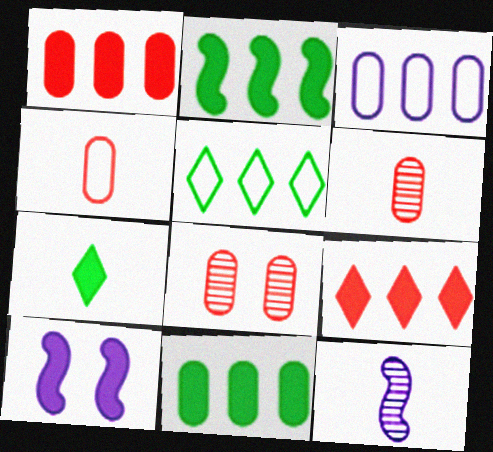[[1, 4, 8], 
[1, 7, 10], 
[4, 7, 12], 
[5, 6, 10]]